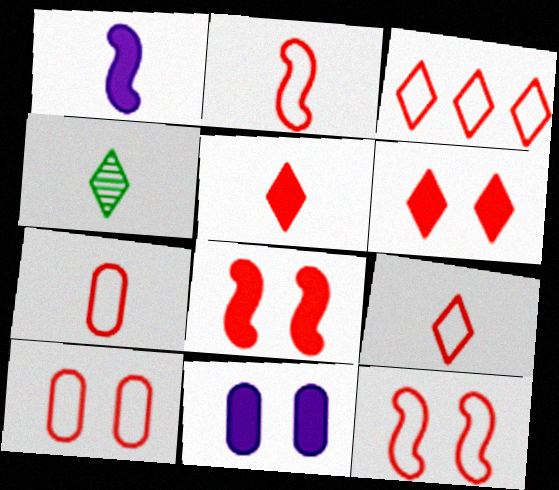[[1, 4, 7], 
[2, 3, 10], 
[2, 7, 9], 
[3, 7, 12]]